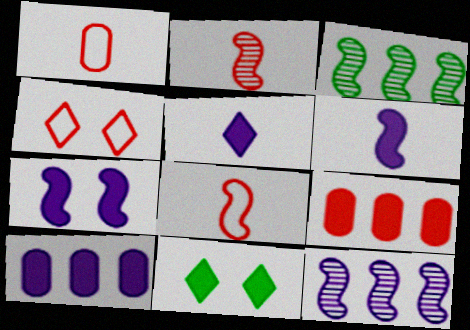[[1, 11, 12], 
[2, 4, 9], 
[3, 7, 8], 
[5, 7, 10], 
[6, 9, 11]]